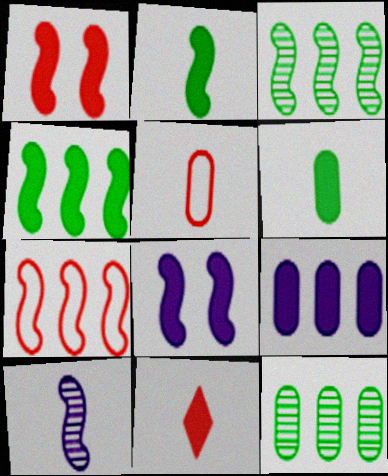[]